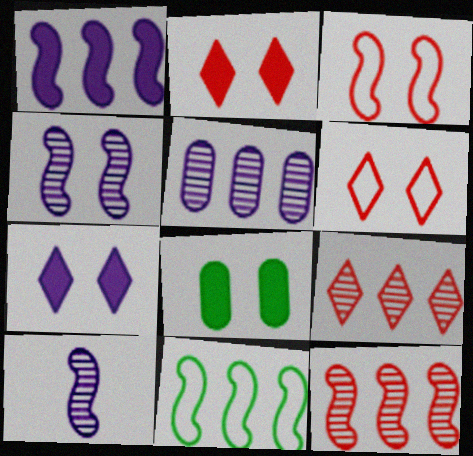[[1, 11, 12], 
[4, 6, 8]]